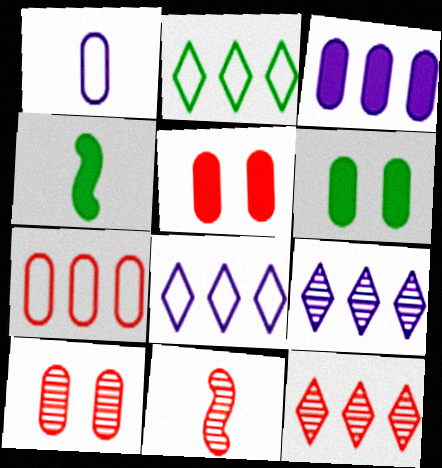[[4, 8, 10], 
[6, 8, 11], 
[10, 11, 12]]